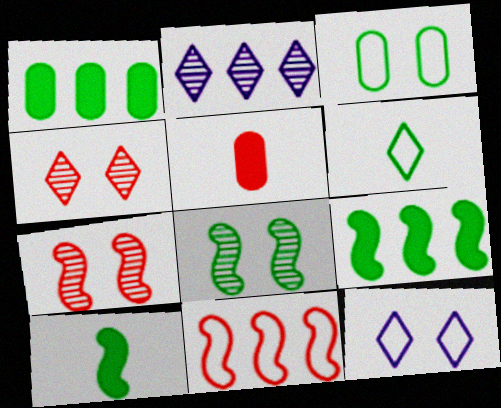[[1, 2, 11], 
[1, 6, 8], 
[4, 5, 11]]